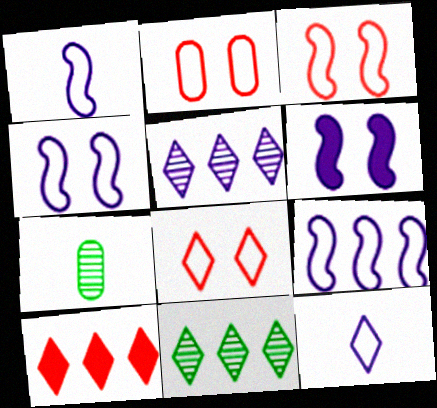[[1, 4, 9], 
[2, 3, 8], 
[4, 7, 10]]